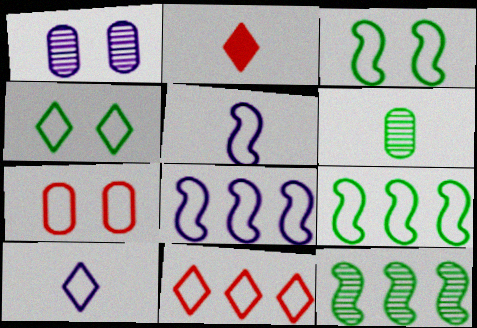[[1, 2, 9], 
[2, 5, 6], 
[4, 10, 11], 
[7, 9, 10]]